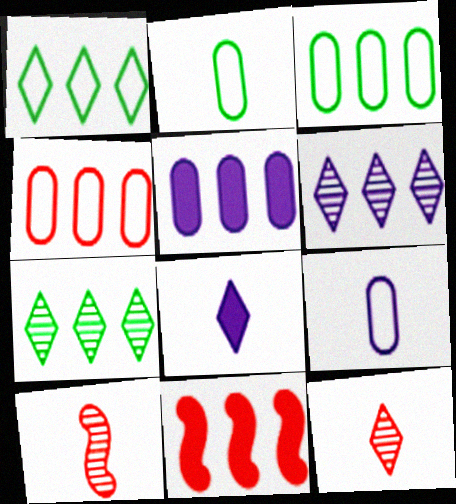[[2, 8, 10], 
[3, 6, 11]]